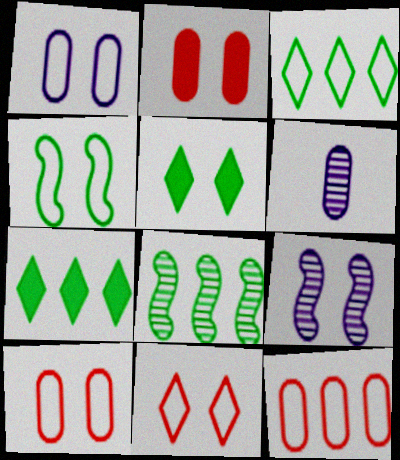[[1, 4, 11], 
[5, 9, 10]]